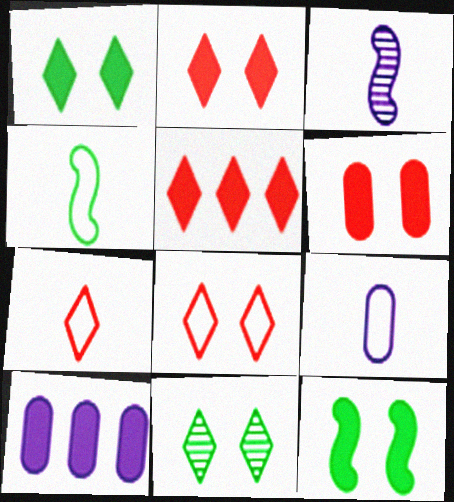[[4, 7, 9]]